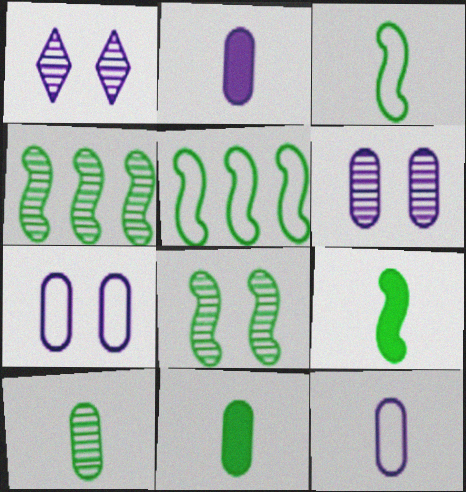[[5, 8, 9]]